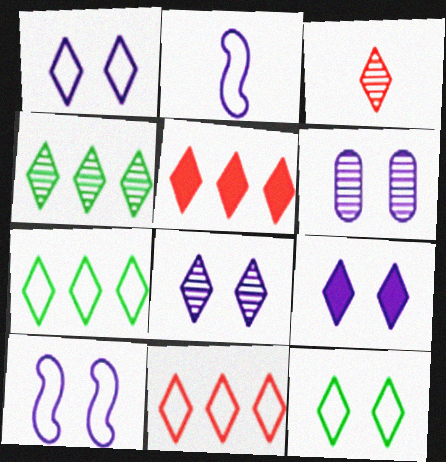[[1, 8, 9], 
[3, 4, 8], 
[3, 7, 9], 
[6, 9, 10]]